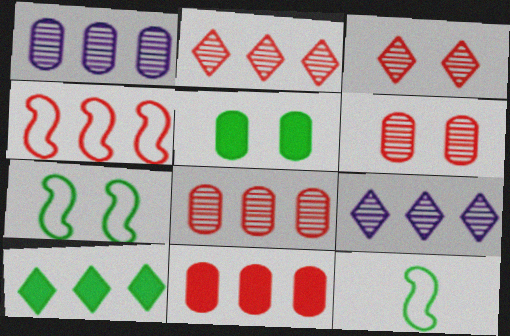[[1, 4, 10], 
[2, 4, 11]]